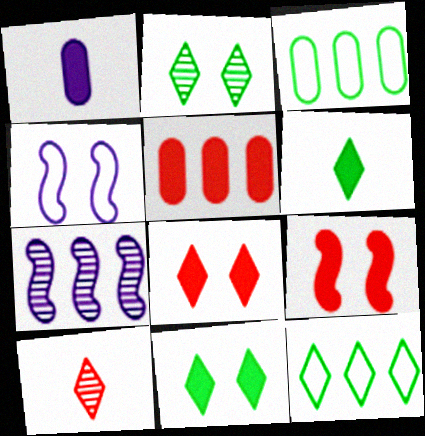[[2, 6, 12], 
[5, 7, 12]]